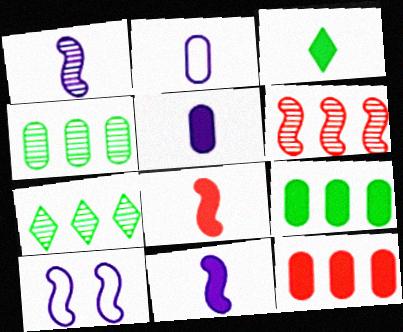[[3, 5, 8]]